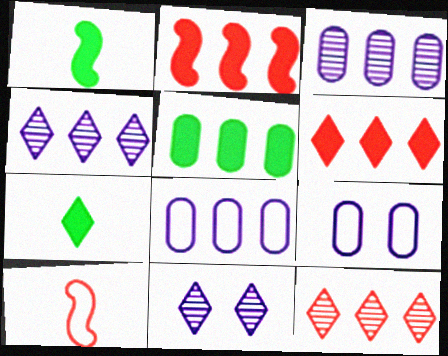[[1, 9, 12], 
[5, 10, 11]]